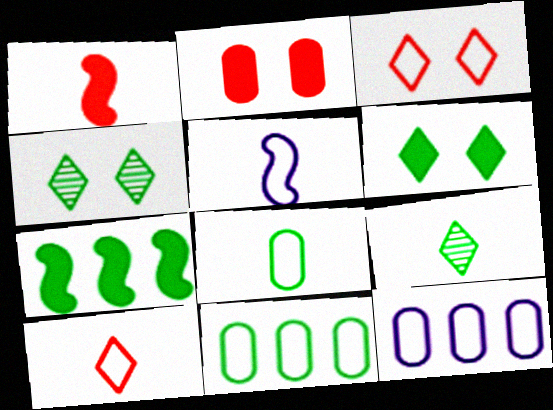[[1, 4, 12], 
[3, 5, 11], 
[4, 7, 8], 
[5, 8, 10]]